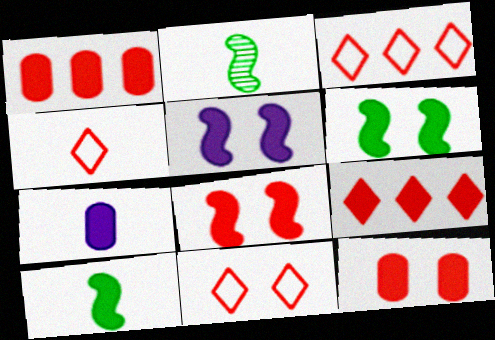[[2, 4, 7], 
[3, 4, 11], 
[5, 6, 8], 
[6, 7, 9]]